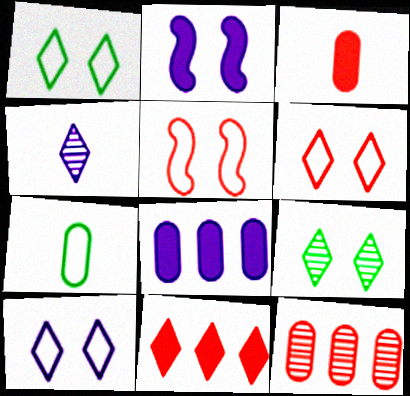[[1, 4, 11], 
[1, 6, 10]]